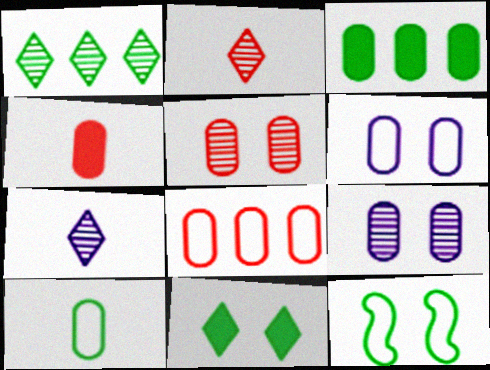[[4, 5, 8], 
[6, 8, 10]]